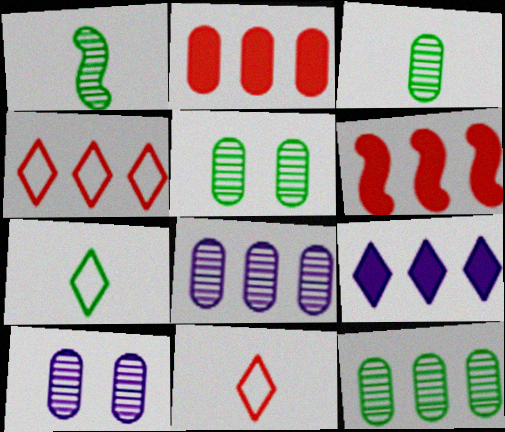[[3, 5, 12], 
[6, 7, 10]]